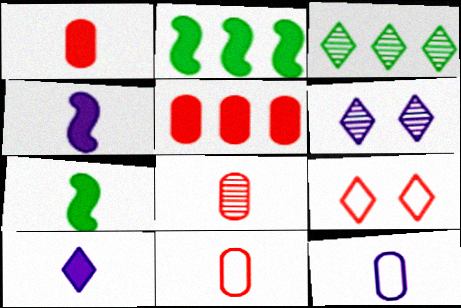[[1, 7, 10], 
[1, 8, 11], 
[2, 6, 11], 
[3, 9, 10]]